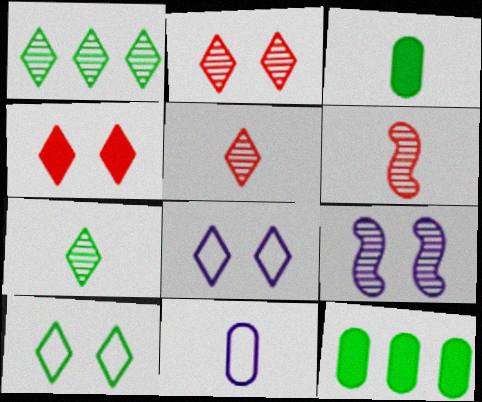[[6, 8, 12]]